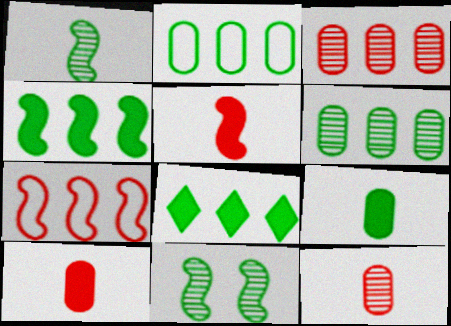[]